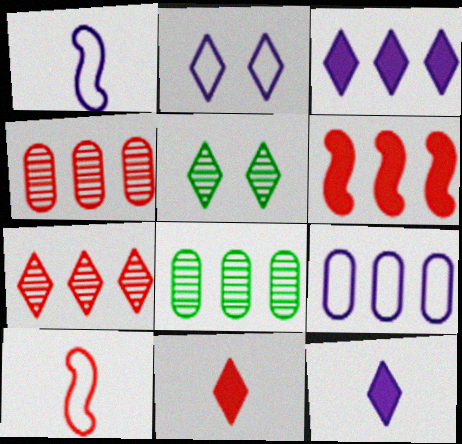[[1, 2, 9]]